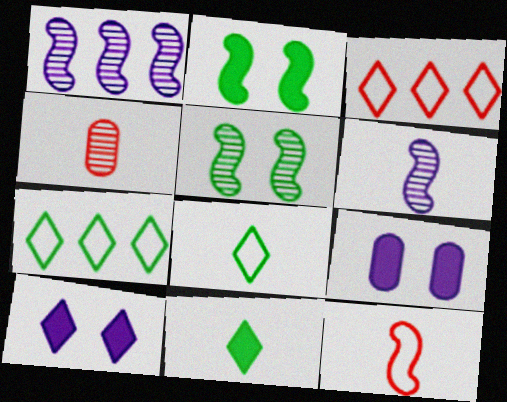[[1, 2, 12]]